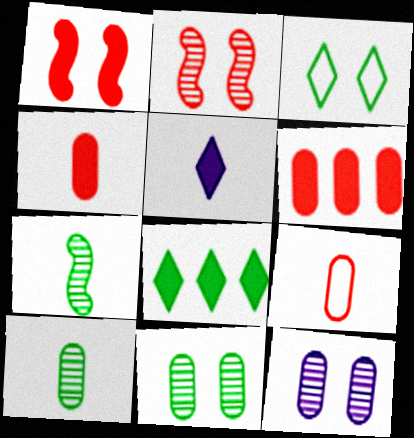[[1, 3, 12], 
[5, 7, 9]]